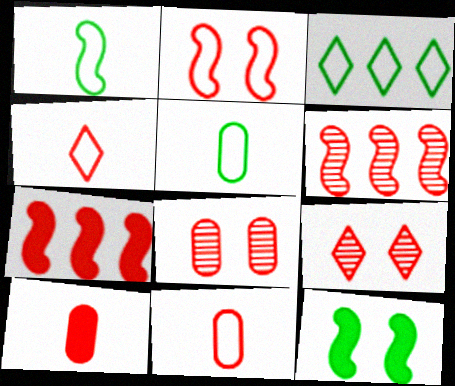[[4, 7, 8], 
[7, 9, 11]]